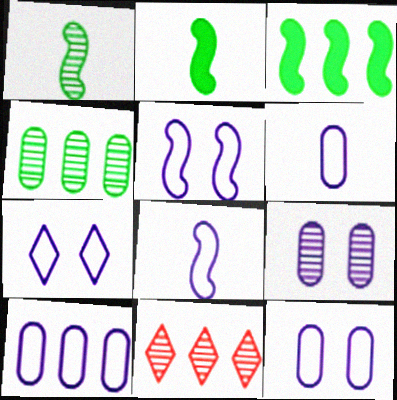[[1, 9, 11], 
[2, 11, 12], 
[3, 10, 11], 
[5, 7, 12], 
[6, 10, 12], 
[7, 8, 10]]